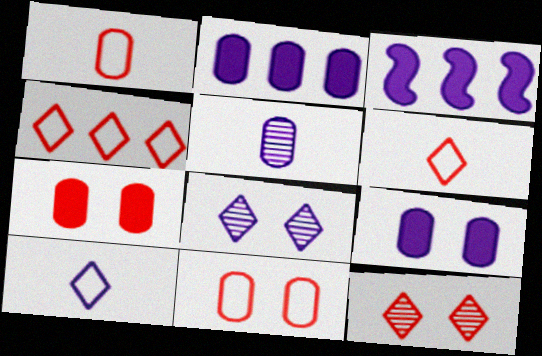[]